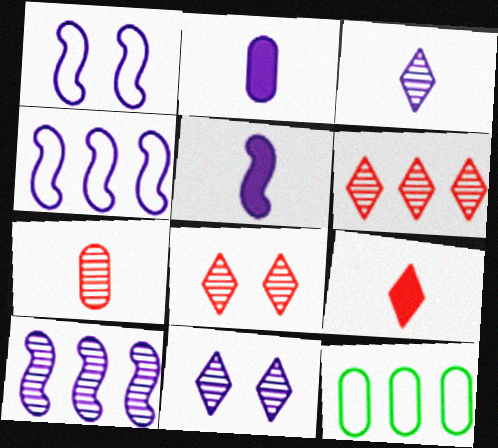[[1, 5, 10], 
[2, 4, 11], 
[5, 8, 12]]